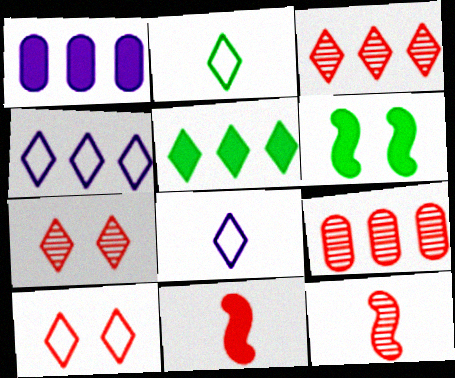[[2, 4, 10], 
[3, 4, 5], 
[5, 7, 8], 
[6, 8, 9], 
[7, 9, 12], 
[9, 10, 11]]